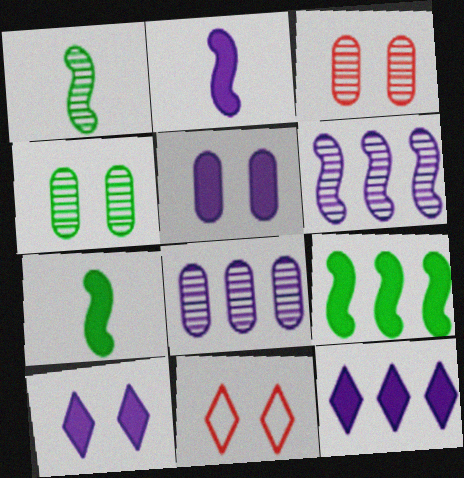[[2, 5, 12], 
[7, 8, 11]]